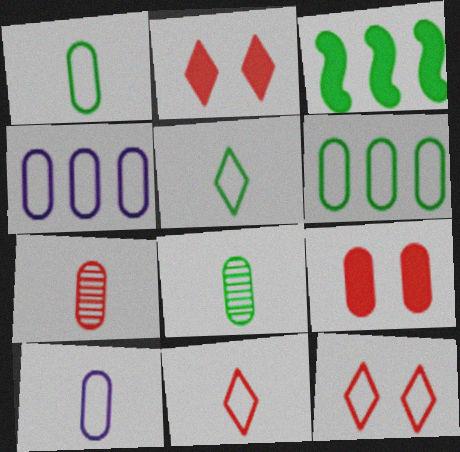[[4, 8, 9]]